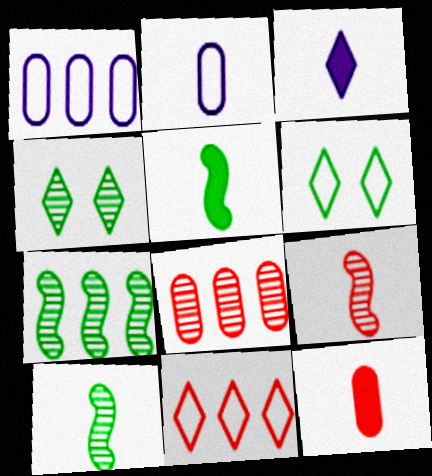[[3, 4, 11], 
[3, 5, 12]]